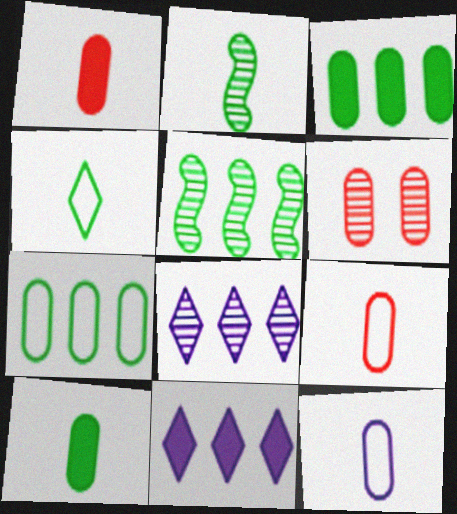[[2, 4, 10], 
[2, 6, 8], 
[3, 6, 12]]